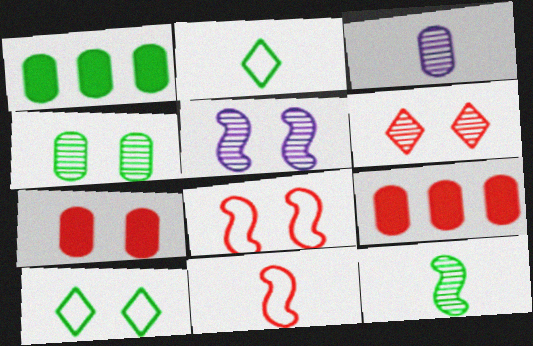[[1, 10, 12], 
[2, 5, 9], 
[4, 5, 6], 
[5, 7, 10], 
[6, 7, 8], 
[6, 9, 11]]